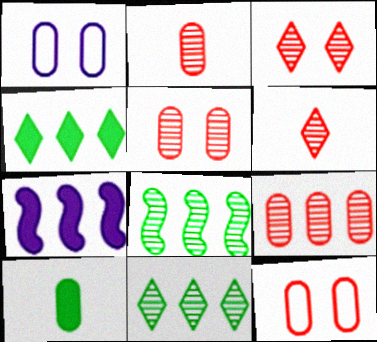[[1, 9, 10], 
[2, 5, 9]]